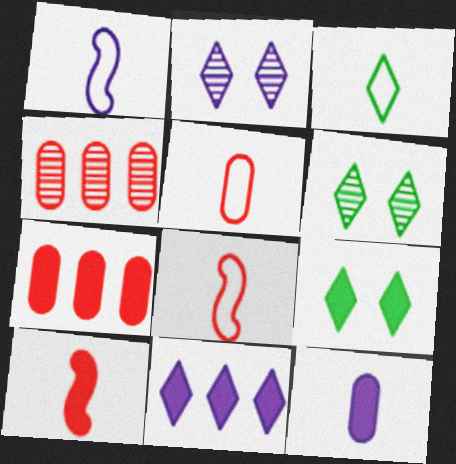[[1, 3, 5], 
[1, 4, 9], 
[1, 6, 7]]